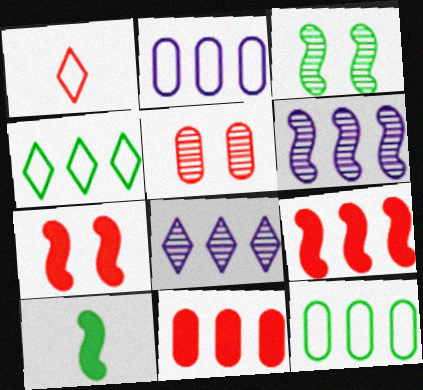[[1, 5, 9], 
[4, 6, 11], 
[8, 9, 12]]